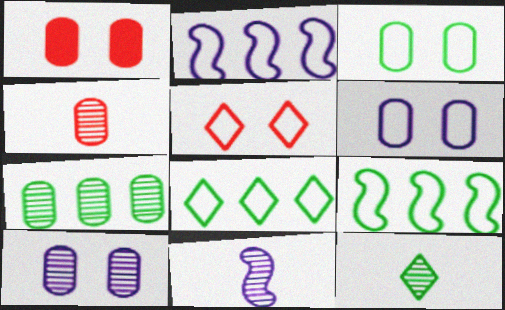[[1, 2, 12], 
[1, 3, 10], 
[1, 8, 11], 
[4, 7, 10], 
[4, 11, 12]]